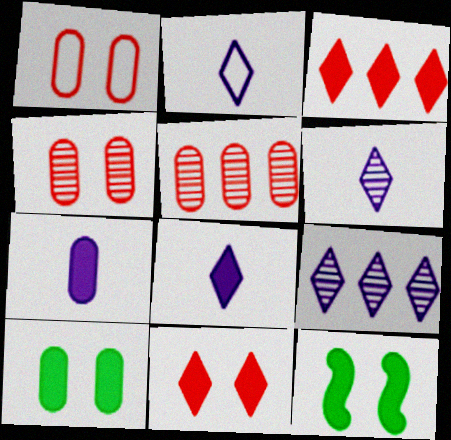[[2, 5, 12], 
[2, 6, 8], 
[3, 7, 12]]